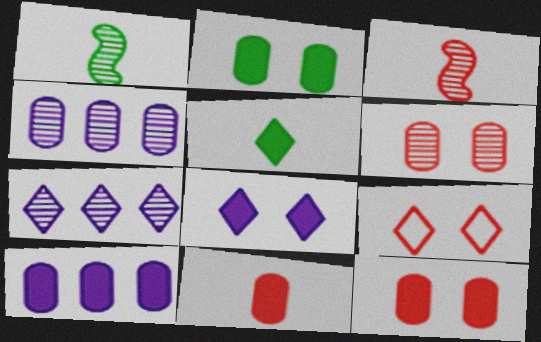[[1, 6, 7], 
[1, 9, 10], 
[2, 10, 11], 
[5, 7, 9]]